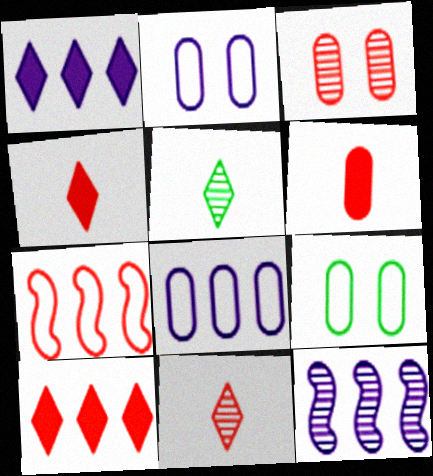[[1, 8, 12], 
[3, 4, 7], 
[3, 5, 12], 
[4, 9, 12]]